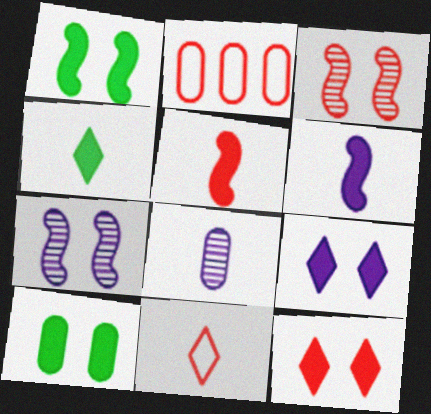[[2, 4, 7], 
[2, 8, 10]]